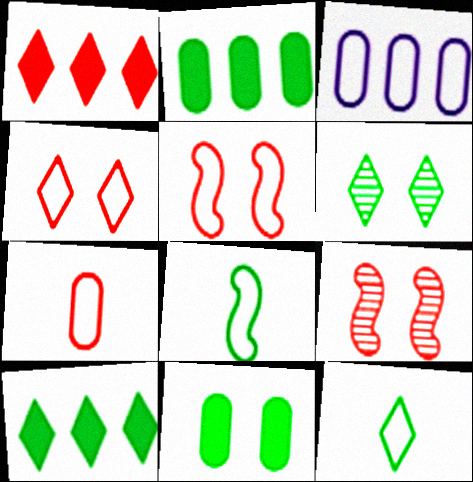[[1, 7, 9], 
[2, 6, 8], 
[3, 4, 8], 
[3, 5, 12], 
[6, 10, 12]]